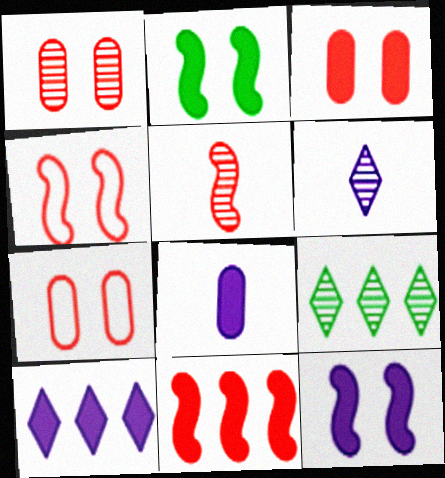[[1, 3, 7], 
[4, 5, 11], 
[4, 8, 9], 
[8, 10, 12]]